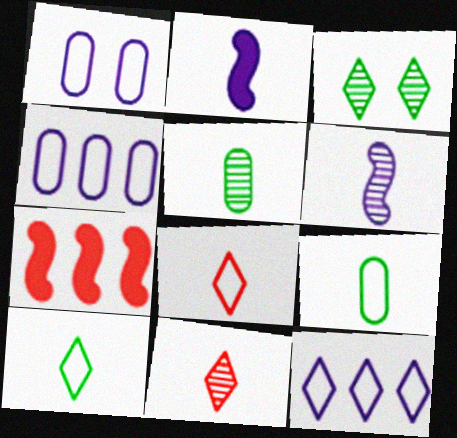[[2, 5, 8], 
[2, 9, 11], 
[5, 6, 11]]